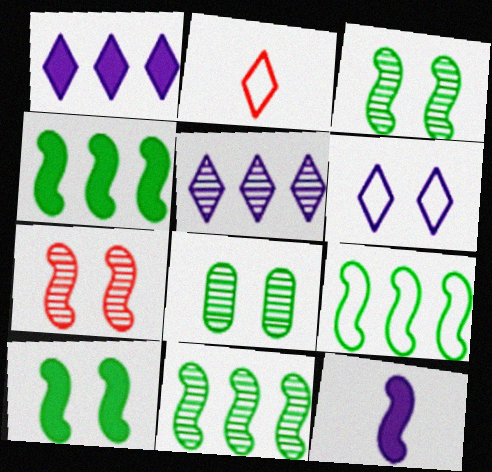[[4, 9, 11], 
[7, 9, 12]]